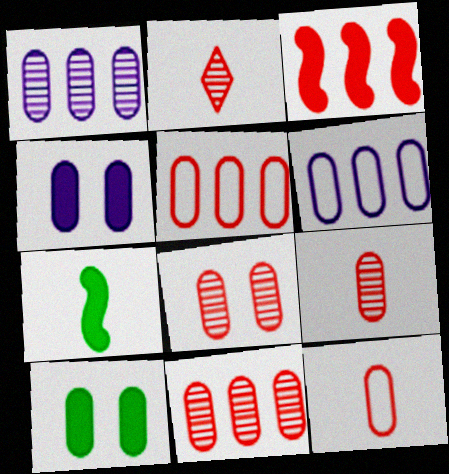[[1, 10, 12], 
[6, 9, 10], 
[8, 9, 11]]